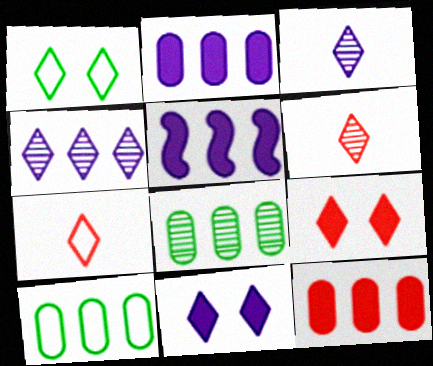[]